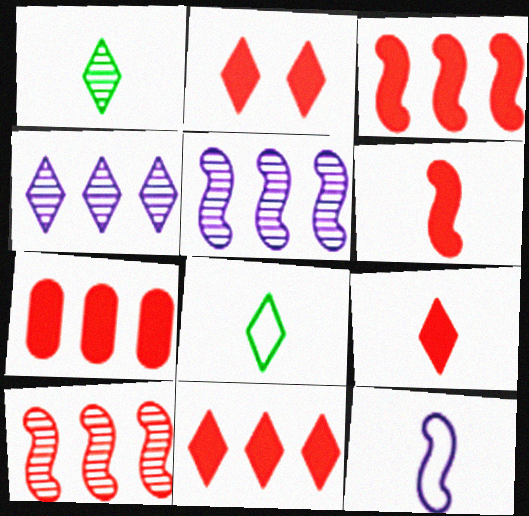[[2, 4, 8], 
[2, 6, 7], 
[2, 9, 11], 
[3, 7, 11]]